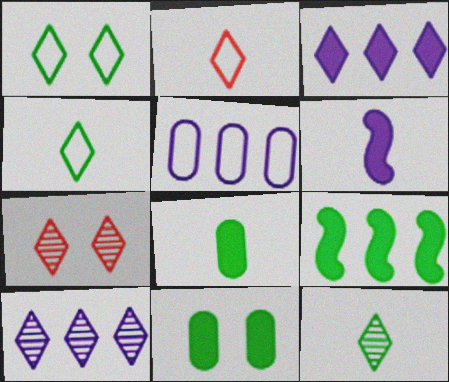[[3, 4, 7], 
[7, 10, 12]]